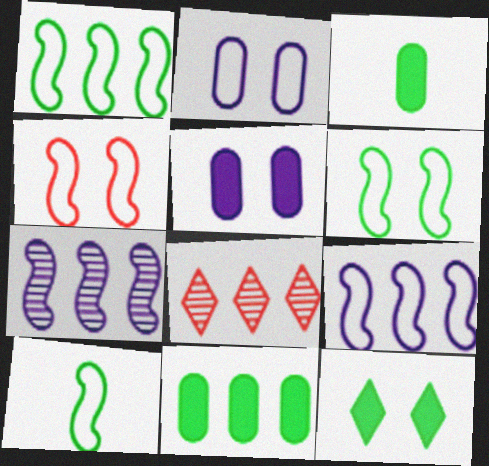[[1, 6, 10], 
[4, 9, 10], 
[5, 8, 10], 
[8, 9, 11]]